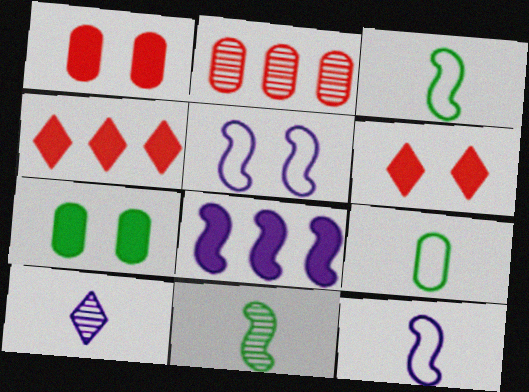[]